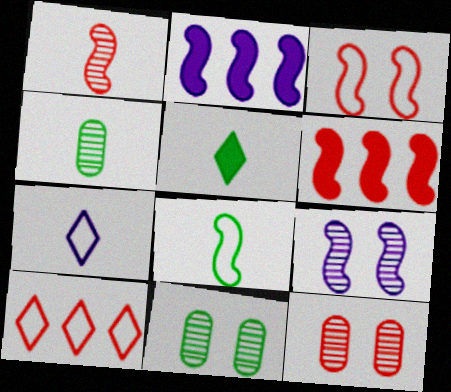[[1, 3, 6], 
[4, 5, 8], 
[6, 7, 11], 
[6, 8, 9]]